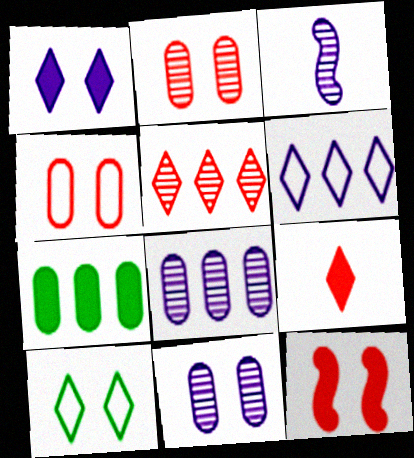[[10, 11, 12]]